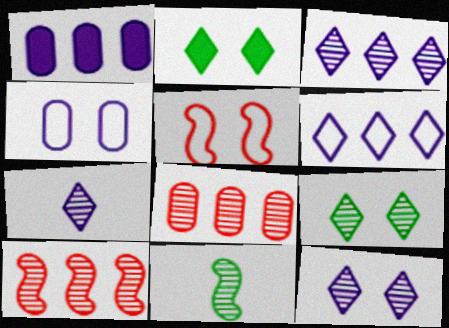[[3, 7, 12], 
[8, 11, 12]]